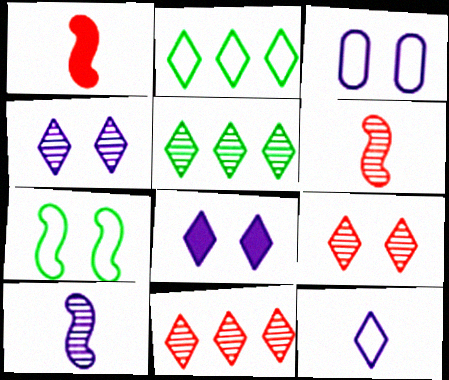[[1, 3, 5]]